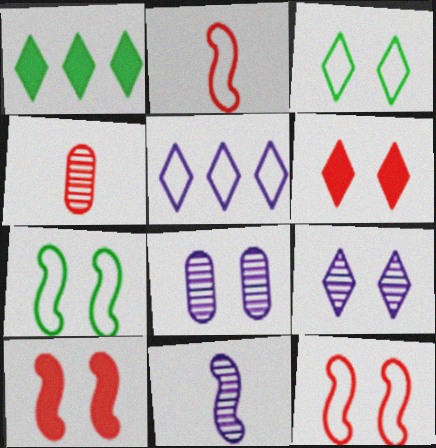[[1, 2, 8], 
[3, 6, 9], 
[3, 8, 10], 
[6, 7, 8]]